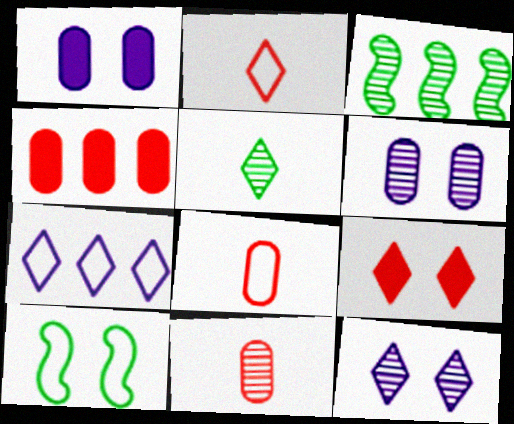[[1, 2, 3], 
[3, 4, 7], 
[3, 11, 12], 
[5, 7, 9], 
[6, 9, 10], 
[7, 8, 10]]